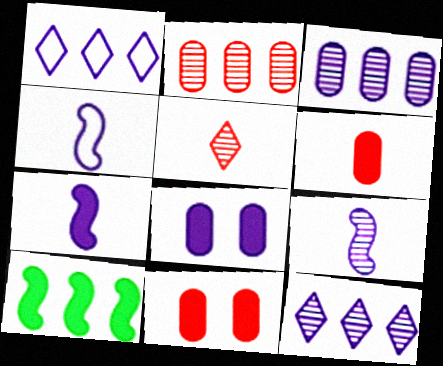[[1, 2, 10], 
[1, 8, 9], 
[4, 7, 9], 
[4, 8, 12]]